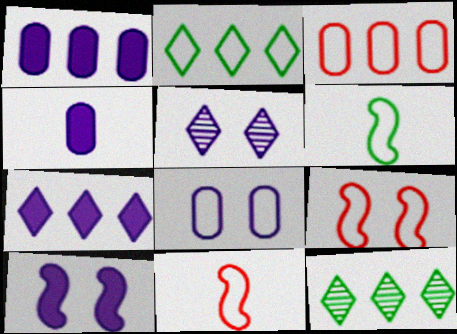[[2, 8, 11], 
[4, 7, 10], 
[4, 9, 12], 
[5, 8, 10]]